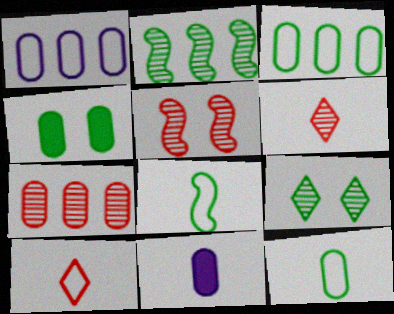[[5, 6, 7], 
[6, 8, 11]]